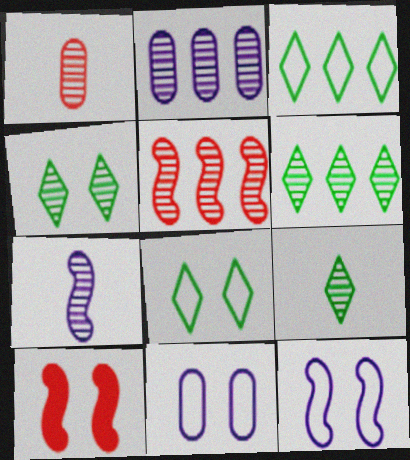[[1, 7, 9], 
[2, 5, 6], 
[4, 6, 9], 
[4, 10, 11]]